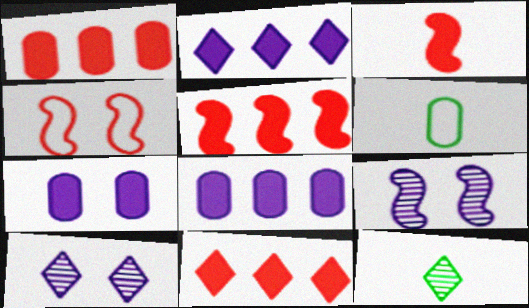[[1, 5, 11], 
[4, 8, 12], 
[5, 6, 10], 
[6, 9, 11]]